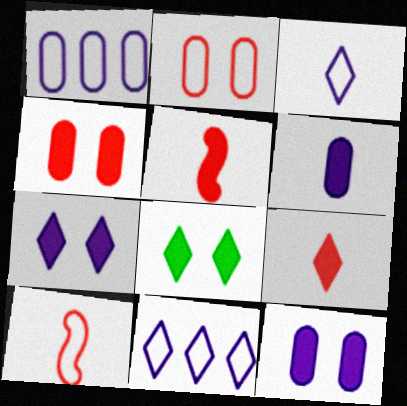[]